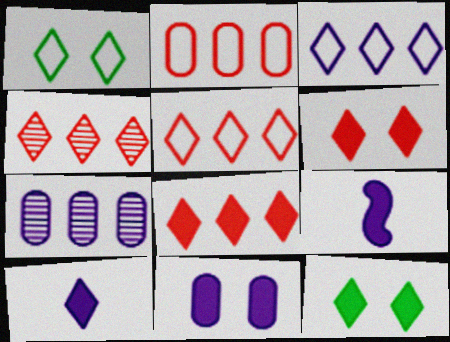[[1, 4, 10], 
[4, 5, 8], 
[8, 10, 12]]